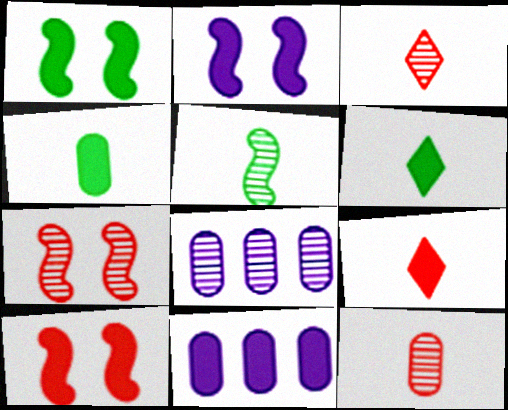[[1, 2, 10], 
[1, 9, 11], 
[6, 10, 11]]